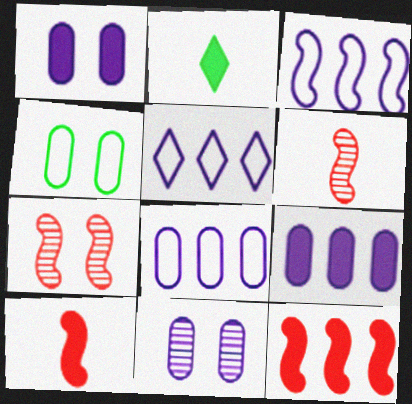[[1, 2, 12], 
[2, 7, 8], 
[3, 5, 8]]